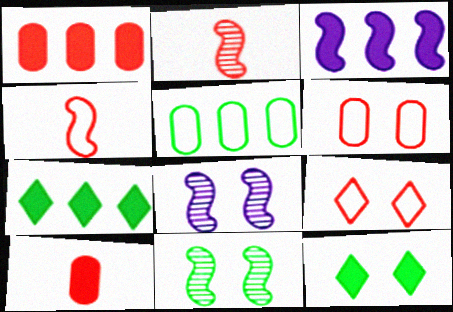[[1, 2, 9], 
[1, 3, 7], 
[3, 4, 11], 
[3, 10, 12], 
[6, 8, 12]]